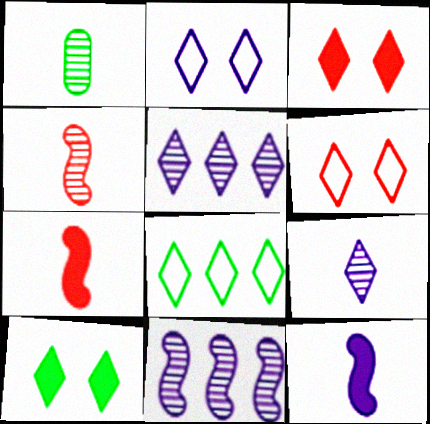[[1, 4, 9], 
[3, 8, 9]]